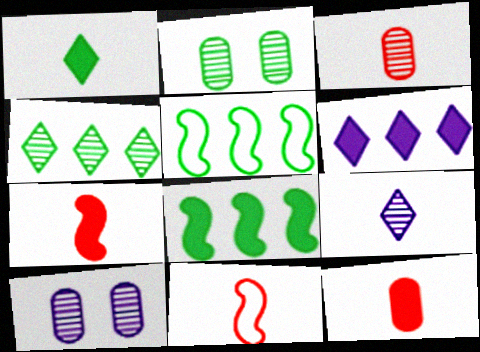[[1, 2, 5], 
[2, 6, 11]]